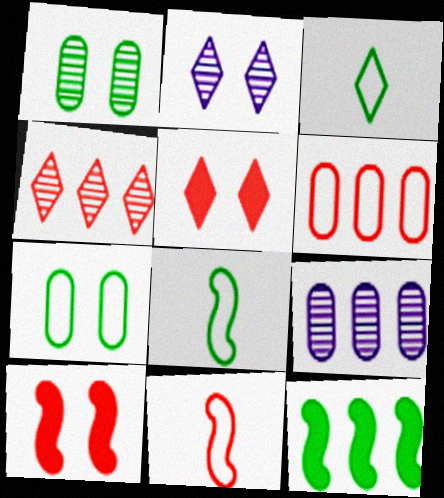[[1, 3, 12], 
[2, 7, 10], 
[3, 9, 10], 
[5, 8, 9]]